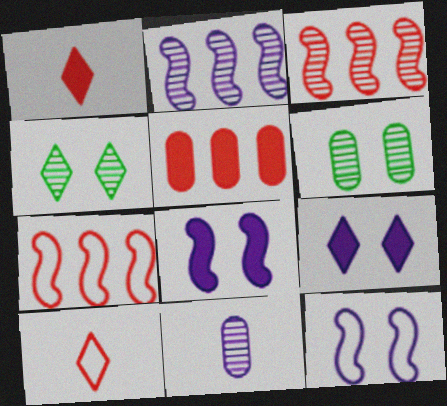[[3, 4, 11]]